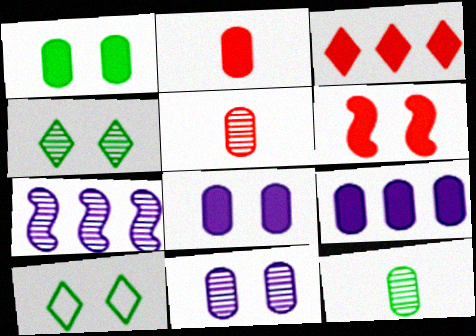[[1, 2, 9], 
[2, 3, 6], 
[2, 7, 10], 
[4, 5, 7], 
[6, 10, 11]]